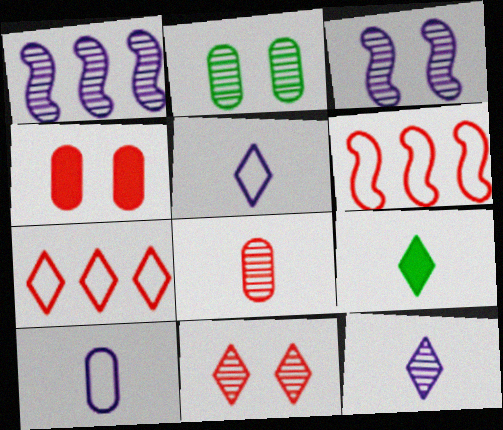[[2, 3, 11]]